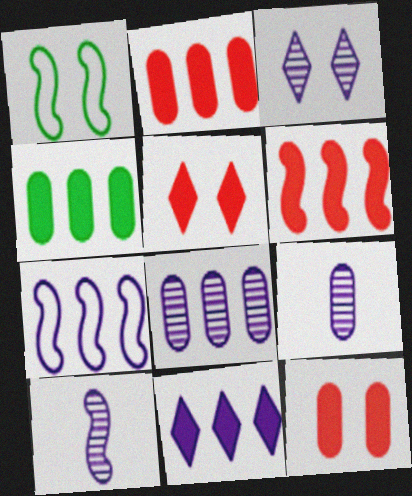[[1, 3, 12], 
[1, 6, 10], 
[3, 8, 10], 
[4, 6, 11], 
[7, 8, 11]]